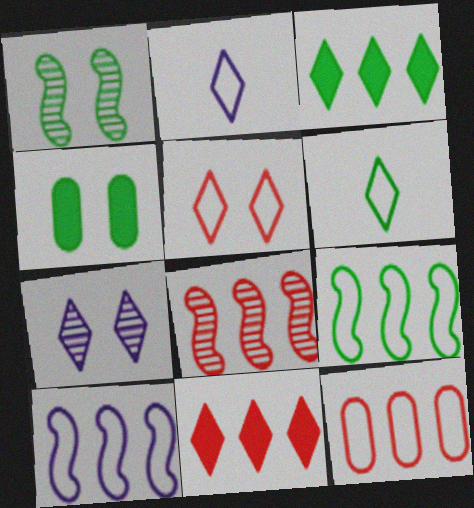[[2, 4, 8], 
[6, 7, 11], 
[8, 11, 12]]